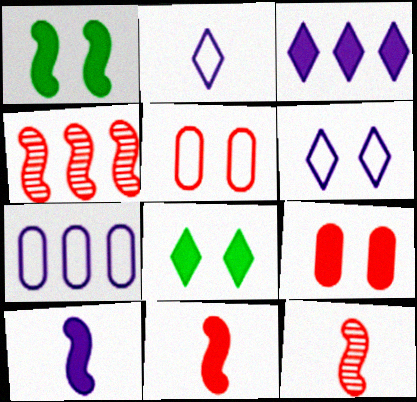[[7, 8, 12]]